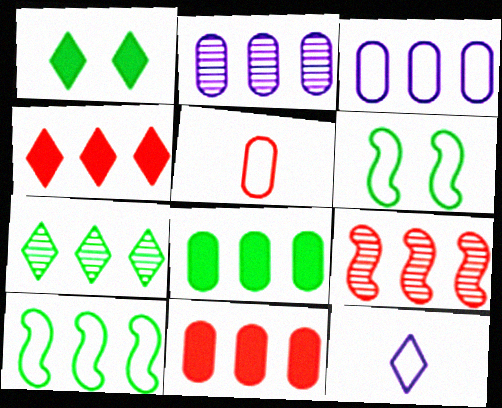[[2, 4, 10], 
[2, 7, 9], 
[7, 8, 10]]